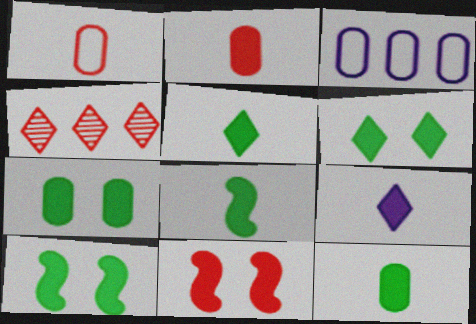[[1, 4, 11], 
[2, 8, 9], 
[5, 8, 12], 
[6, 7, 10]]